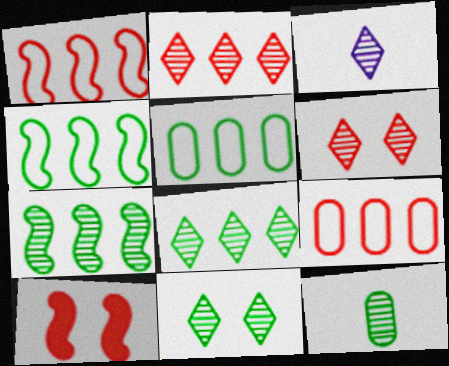[[2, 3, 11], 
[3, 5, 10], 
[3, 6, 8], 
[7, 11, 12]]